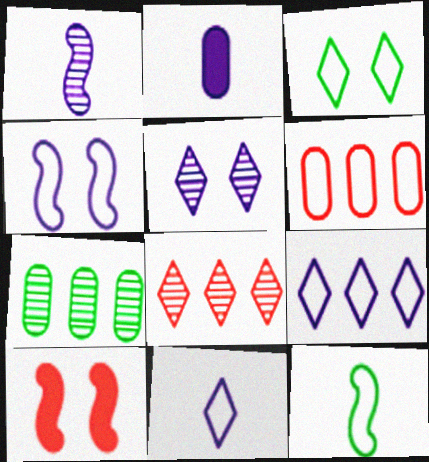[[1, 2, 11], 
[7, 10, 11]]